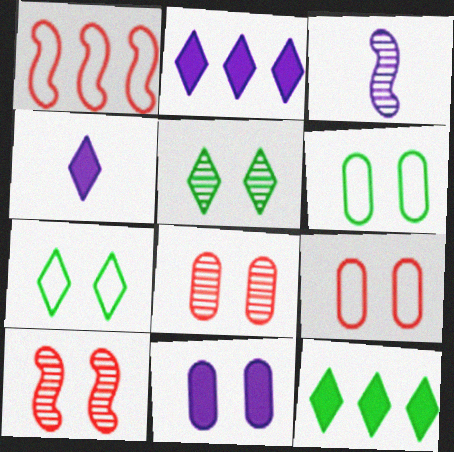[[3, 9, 12], 
[6, 8, 11], 
[7, 10, 11]]